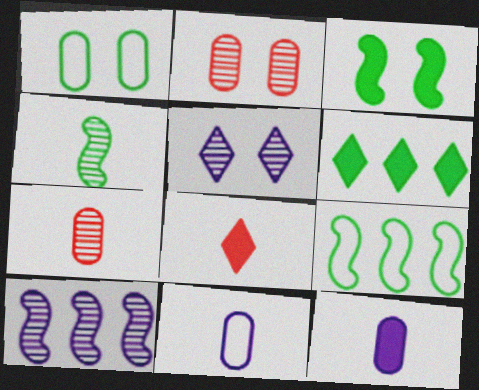[[1, 4, 6], 
[1, 8, 10], 
[3, 4, 9], 
[4, 8, 11]]